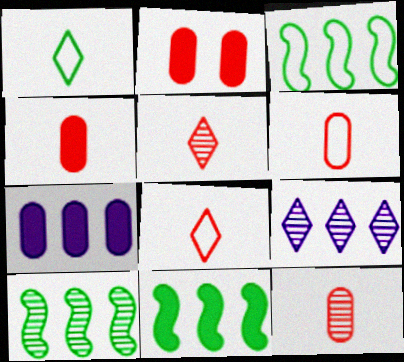[[3, 10, 11], 
[4, 6, 12]]